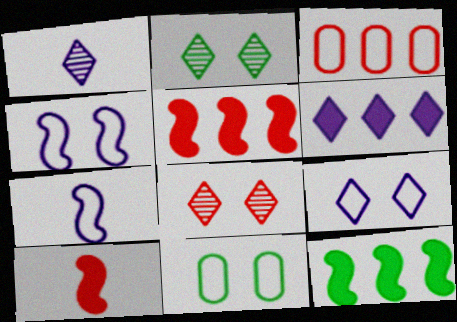[[1, 5, 11], 
[1, 6, 9], 
[3, 8, 10]]